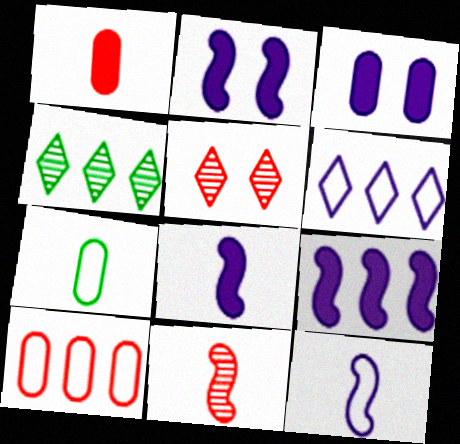[[2, 8, 9], 
[4, 9, 10], 
[5, 7, 9]]